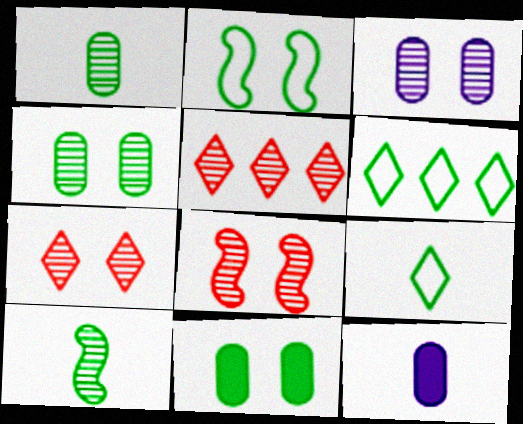[[2, 5, 12], 
[3, 5, 10], 
[6, 8, 12], 
[6, 10, 11]]